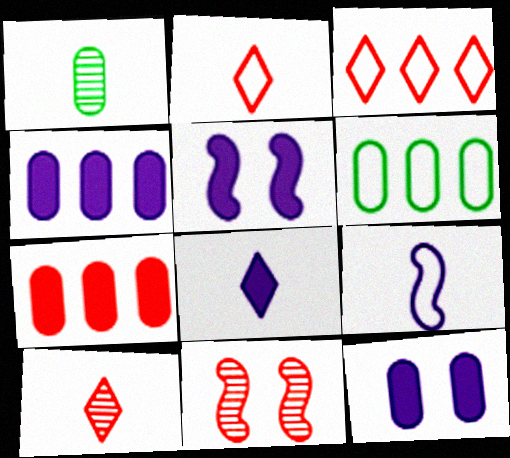[[1, 3, 5], 
[2, 7, 11], 
[4, 5, 8], 
[5, 6, 10], 
[6, 8, 11]]